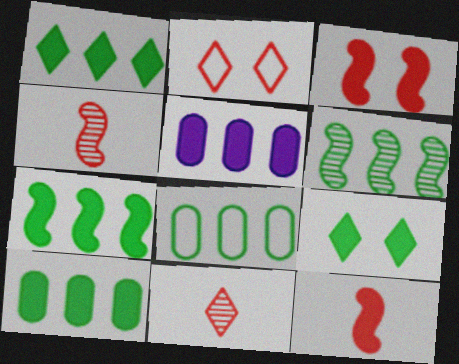[[1, 6, 8], 
[1, 7, 10], 
[5, 9, 12]]